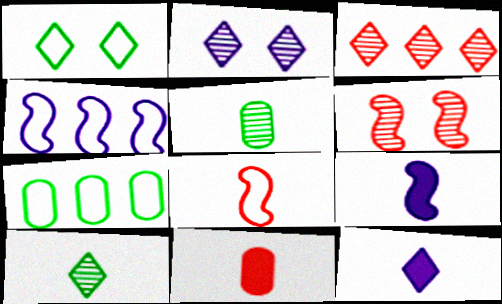[[1, 3, 12], 
[2, 3, 10], 
[5, 8, 12], 
[6, 7, 12]]